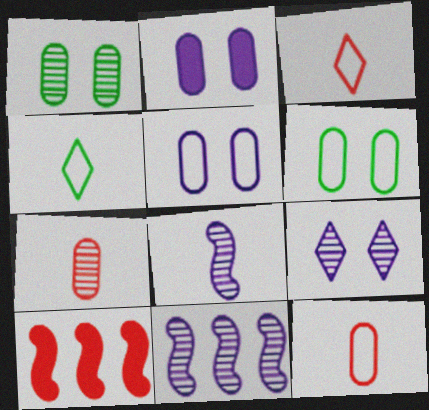[]